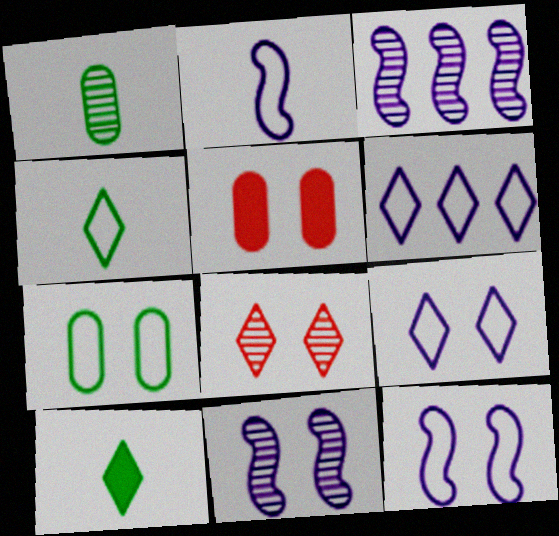[[1, 3, 8], 
[3, 4, 5], 
[6, 8, 10]]